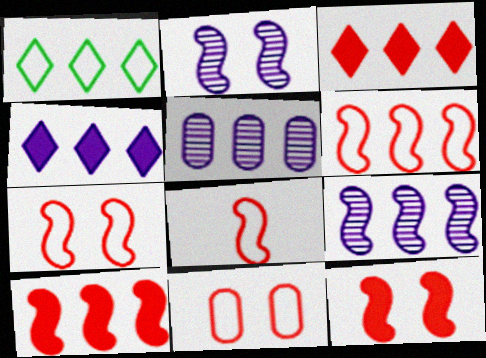[[1, 5, 10], 
[6, 7, 8]]